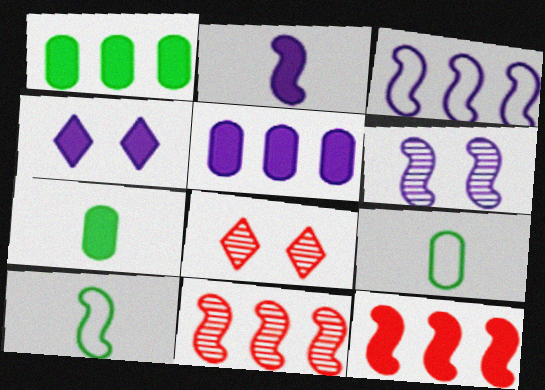[[2, 3, 6], 
[2, 4, 5], 
[3, 7, 8], 
[4, 7, 12], 
[4, 9, 11], 
[5, 8, 10], 
[6, 10, 12]]